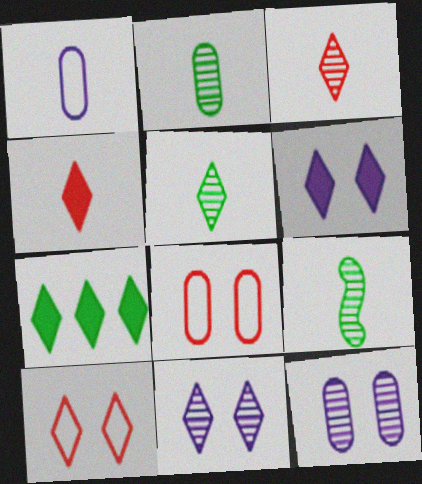[[1, 4, 9], 
[2, 5, 9], 
[4, 6, 7]]